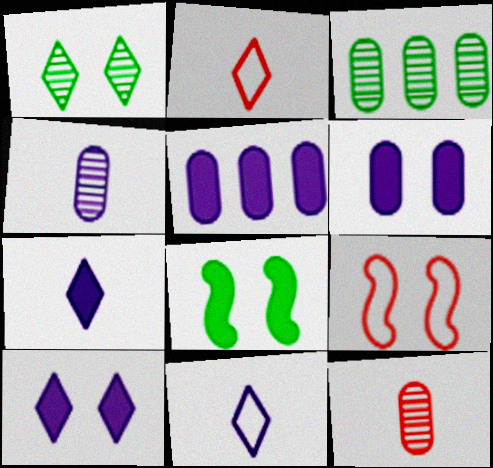[[1, 6, 9], 
[3, 7, 9]]